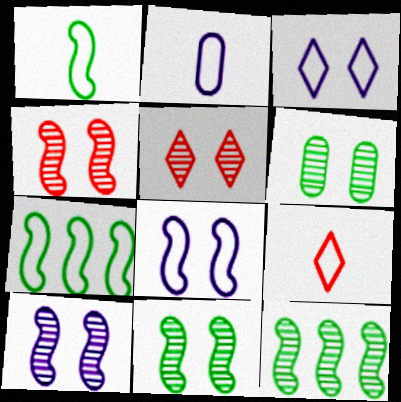[[1, 2, 9], 
[4, 10, 11], 
[5, 6, 10]]